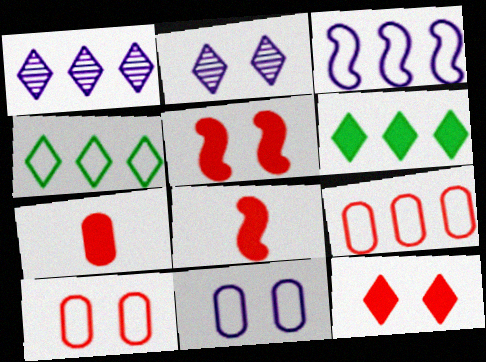[[3, 4, 9]]